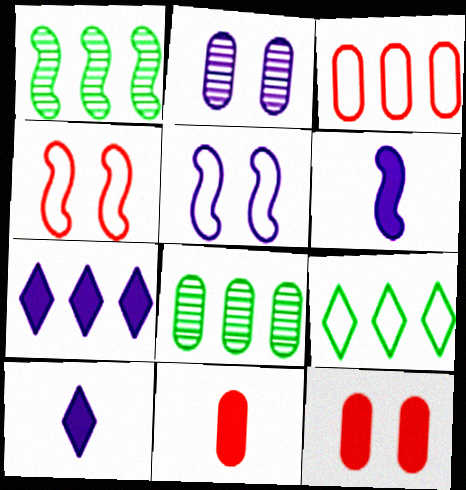[[1, 3, 7], 
[1, 4, 6], 
[4, 8, 10]]